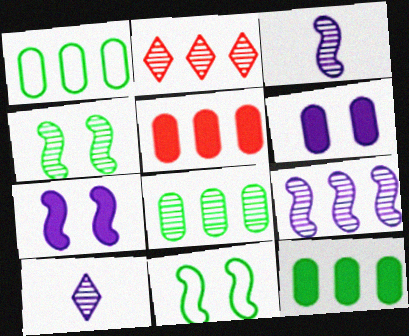[[1, 8, 12], 
[2, 8, 9], 
[5, 10, 11]]